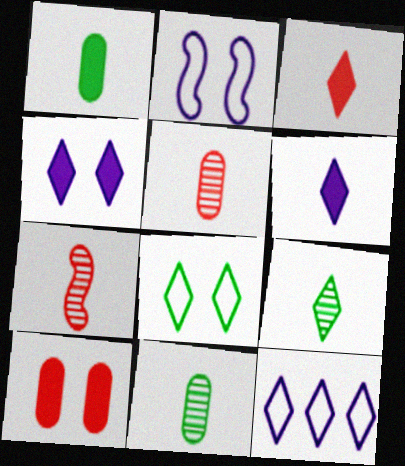[]